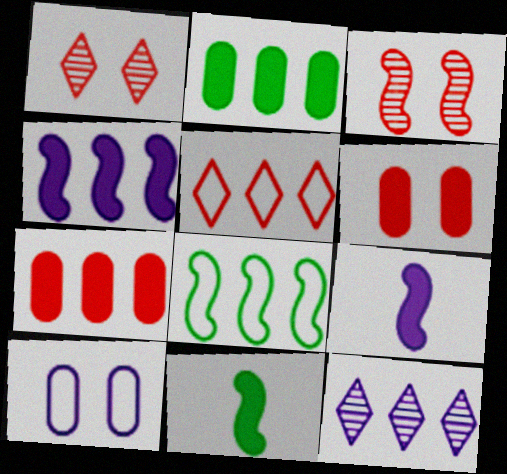[[3, 8, 9], 
[7, 8, 12], 
[9, 10, 12]]